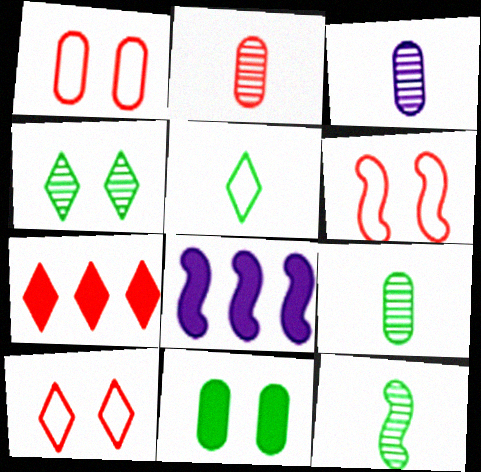[[1, 6, 10], 
[2, 3, 9], 
[2, 6, 7], 
[6, 8, 12], 
[8, 9, 10]]